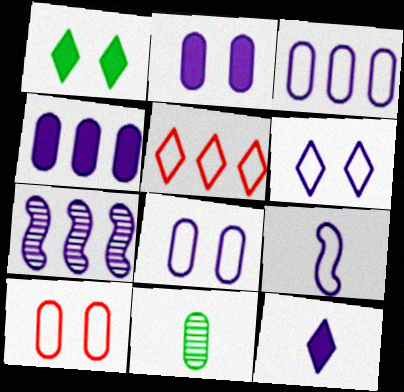[[3, 6, 9], 
[4, 10, 11], 
[7, 8, 12]]